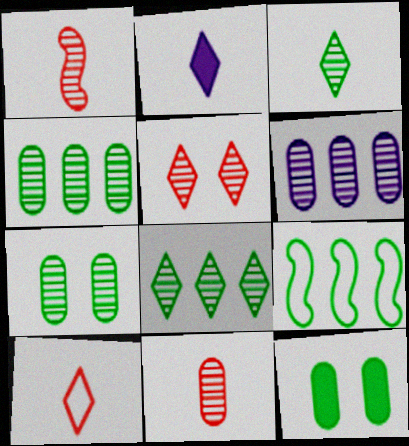[[2, 3, 10], 
[3, 9, 12], 
[6, 7, 11]]